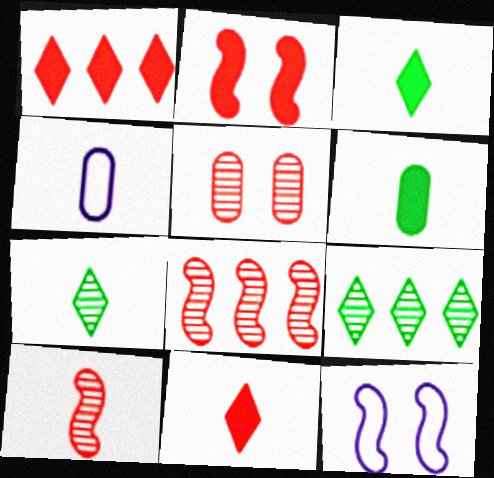[[2, 4, 9], 
[3, 4, 10]]